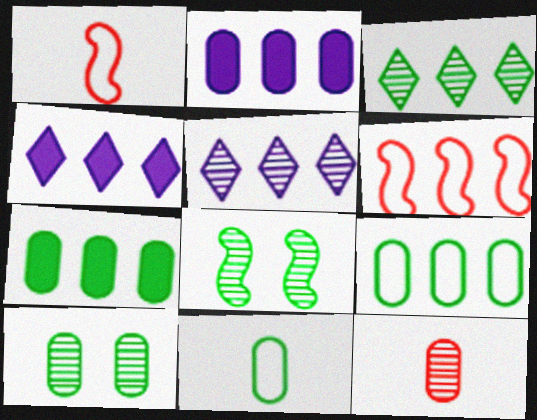[[1, 4, 10], 
[2, 3, 6], 
[5, 6, 7], 
[5, 8, 12], 
[7, 10, 11]]